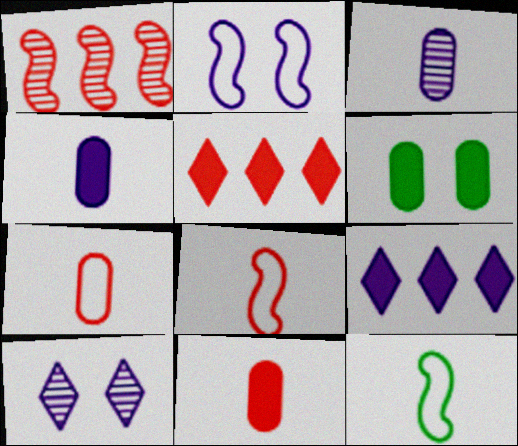[[2, 3, 9]]